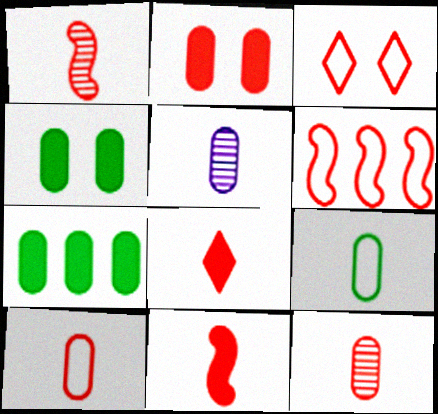[[1, 8, 10], 
[3, 6, 10]]